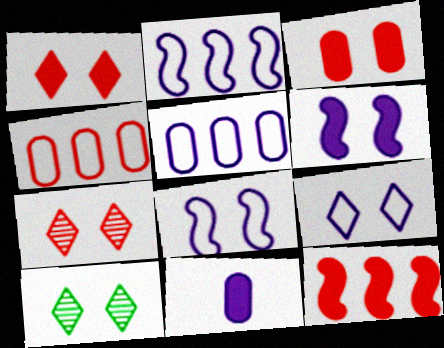[[1, 9, 10], 
[3, 8, 10]]